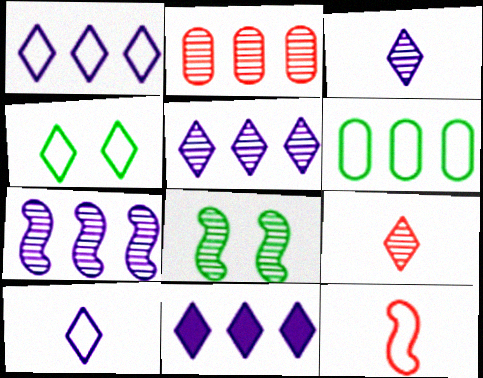[[1, 5, 11], 
[2, 3, 8], 
[4, 9, 11]]